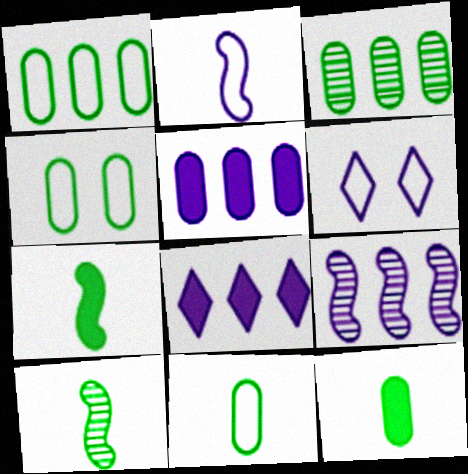[[1, 4, 11], 
[3, 4, 12]]